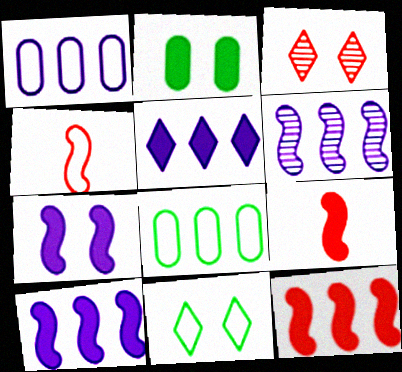[[1, 4, 11], 
[1, 5, 6], 
[2, 5, 9]]